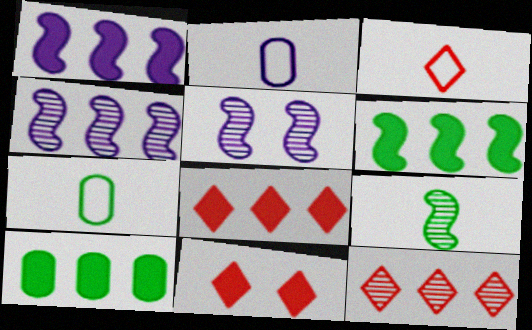[[1, 8, 10], 
[3, 5, 10], 
[3, 11, 12], 
[4, 7, 11], 
[5, 7, 8]]